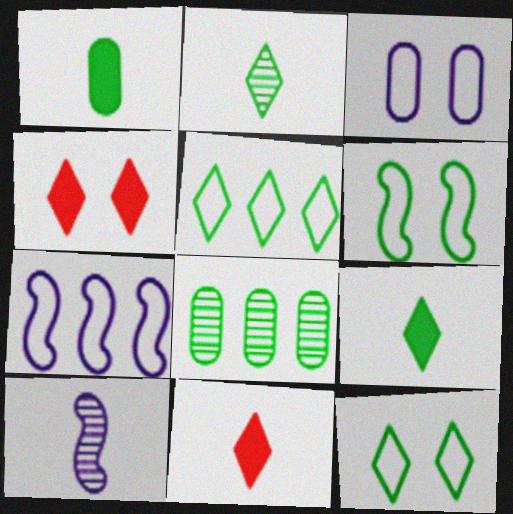[[6, 8, 9]]